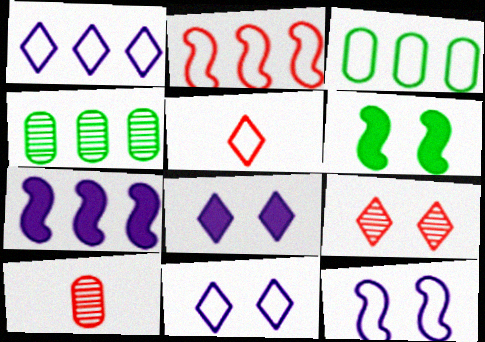[[1, 2, 3], 
[1, 6, 10], 
[3, 5, 12]]